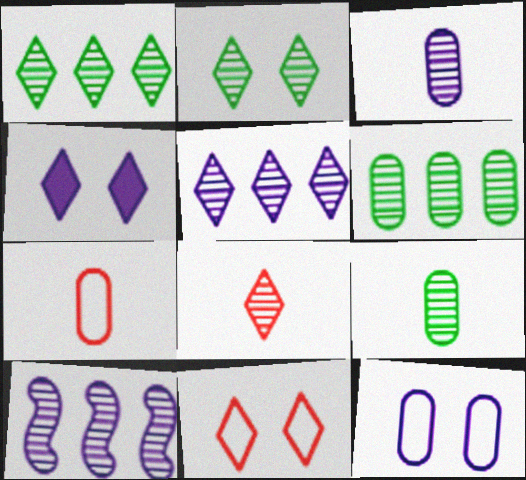[[2, 4, 11], 
[2, 5, 8]]